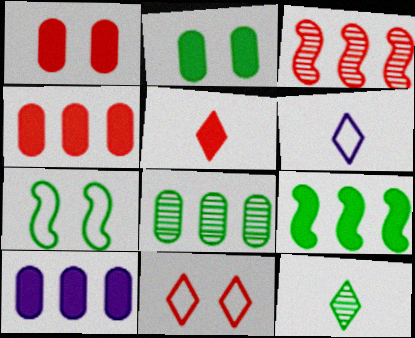[[2, 3, 6], 
[5, 6, 12]]